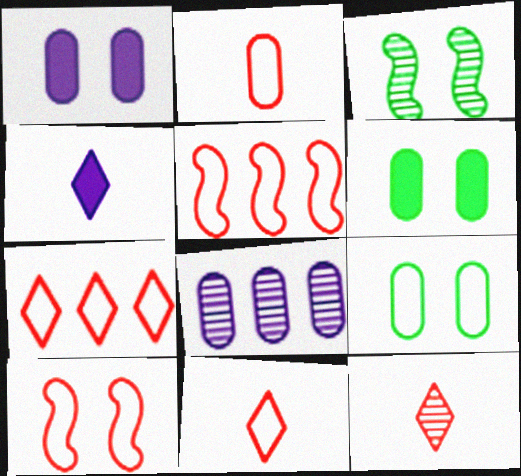[[2, 6, 8], 
[2, 7, 10], 
[3, 8, 12]]